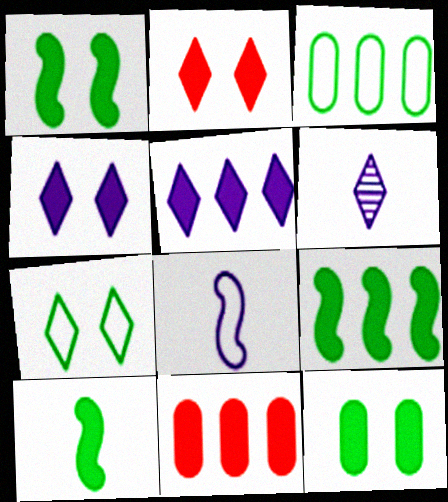[[1, 9, 10], 
[4, 10, 11], 
[5, 9, 11]]